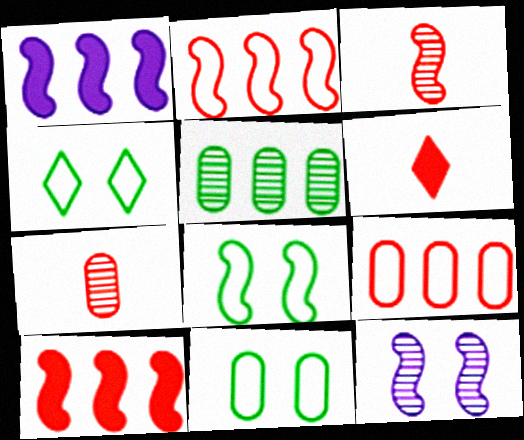[[1, 3, 8], 
[1, 4, 7], 
[4, 8, 11]]